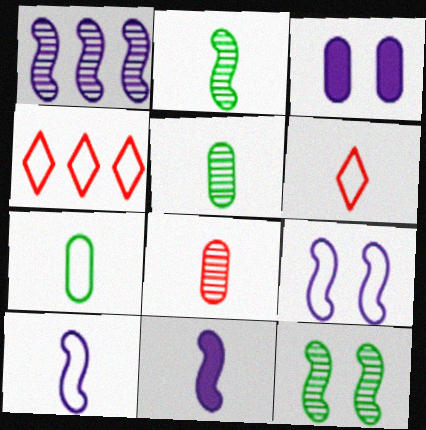[[1, 9, 11], 
[2, 3, 4], 
[4, 7, 9], 
[5, 6, 11], 
[6, 7, 10]]